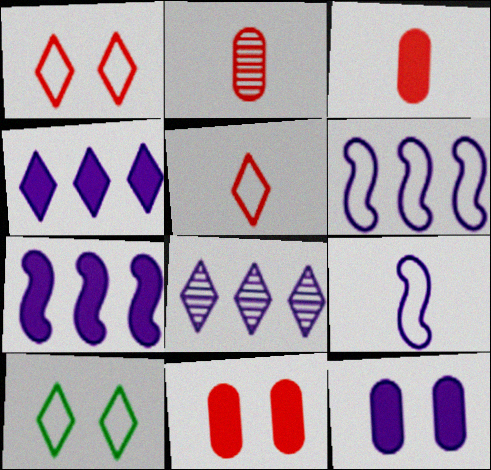[[2, 7, 10], 
[8, 9, 12]]